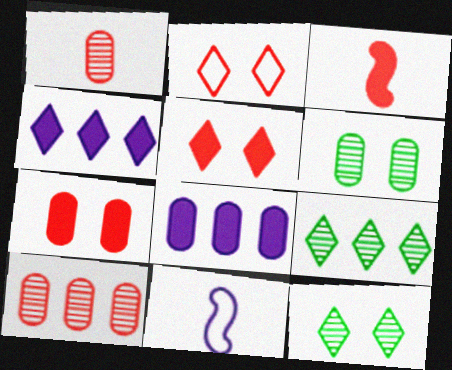[[2, 3, 10], 
[7, 9, 11]]